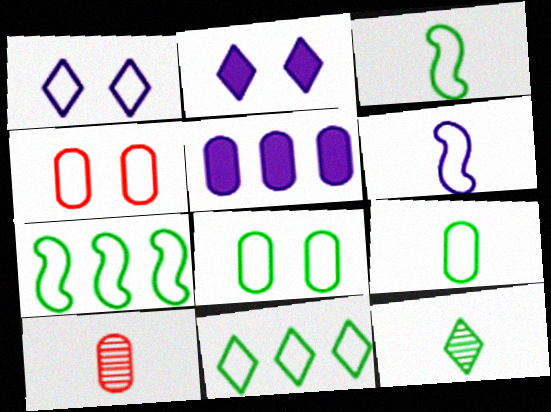[[2, 7, 10], 
[3, 8, 11], 
[4, 6, 11], 
[5, 8, 10]]